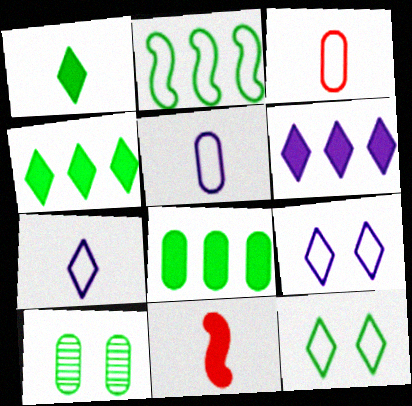[[1, 2, 10], 
[2, 3, 9]]